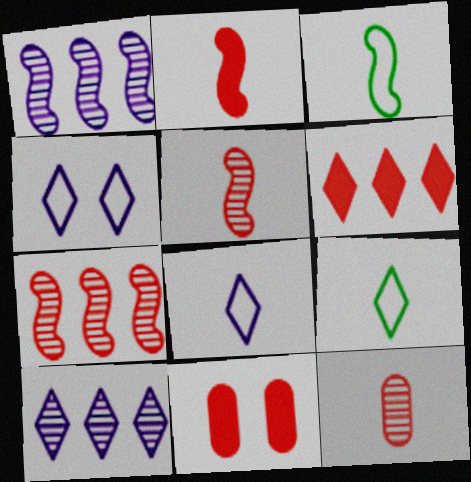[[1, 9, 11], 
[2, 6, 11], 
[3, 10, 11]]